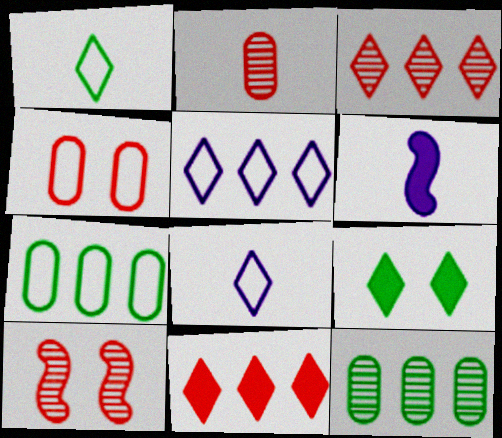[[1, 2, 6], 
[2, 3, 10], 
[3, 8, 9]]